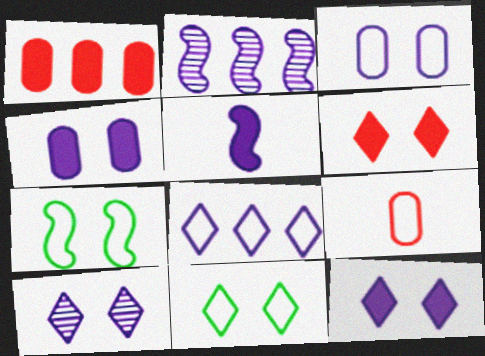[[6, 10, 11], 
[7, 8, 9]]